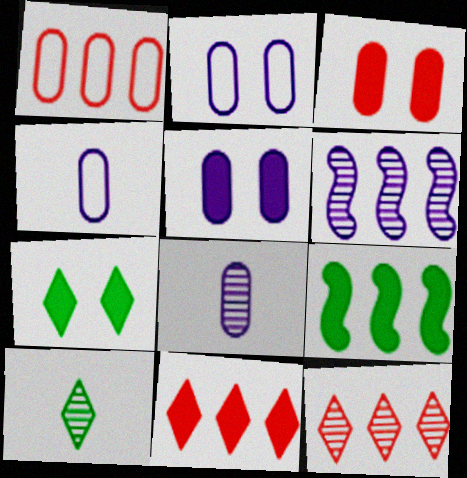[]